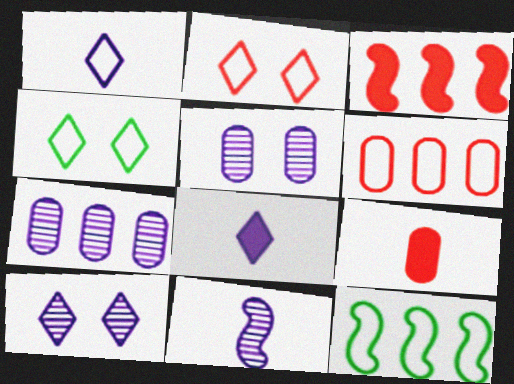[[7, 10, 11], 
[9, 10, 12]]